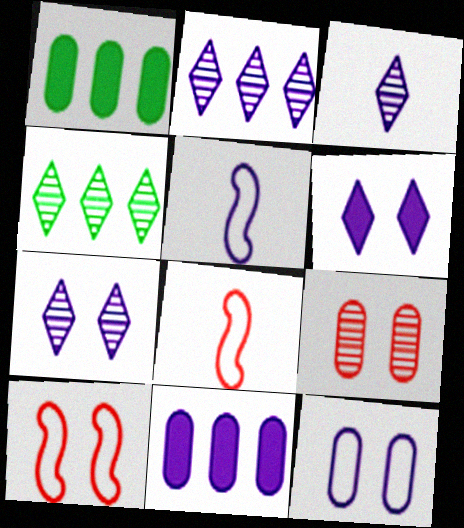[[1, 3, 10], 
[1, 7, 8], 
[2, 3, 7], 
[5, 7, 11]]